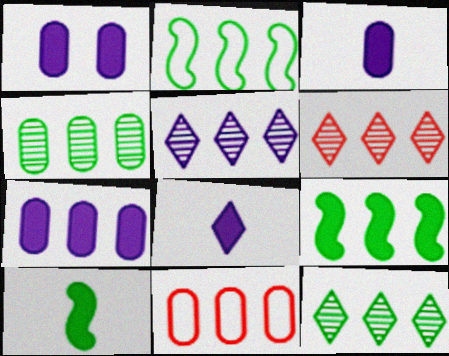[[1, 3, 7], 
[2, 6, 7], 
[4, 7, 11], 
[5, 6, 12], 
[5, 9, 11]]